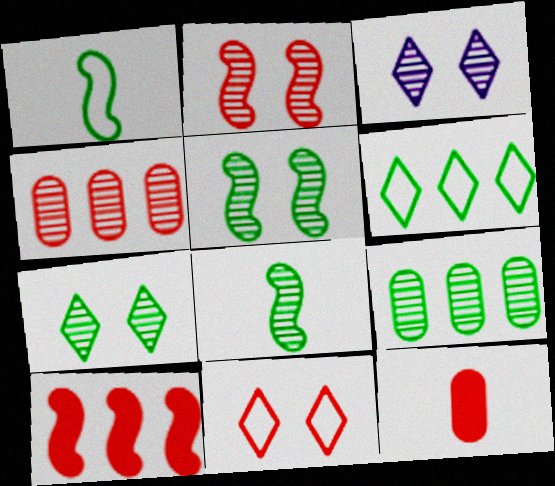[[3, 4, 8], 
[7, 8, 9]]